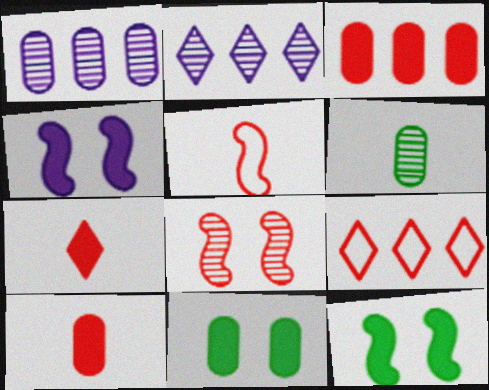[[2, 5, 11], 
[2, 6, 8], 
[4, 6, 9], 
[8, 9, 10]]